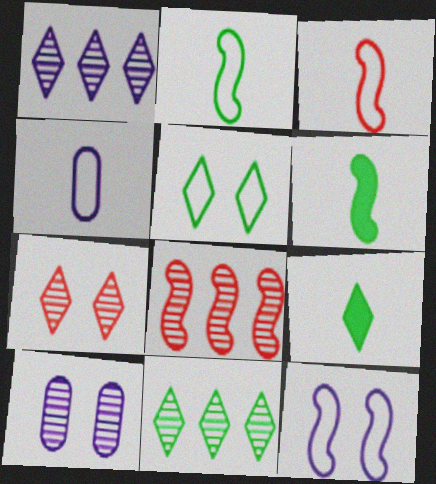[[5, 9, 11], 
[6, 8, 12]]